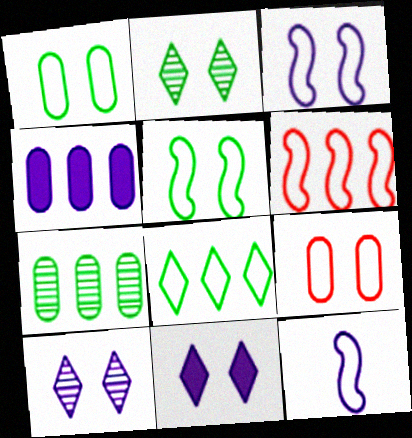[[4, 10, 12], 
[5, 6, 12], 
[8, 9, 12]]